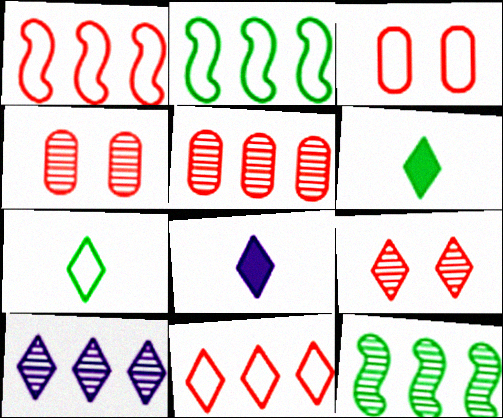[[2, 4, 8], 
[3, 8, 12], 
[5, 10, 12]]